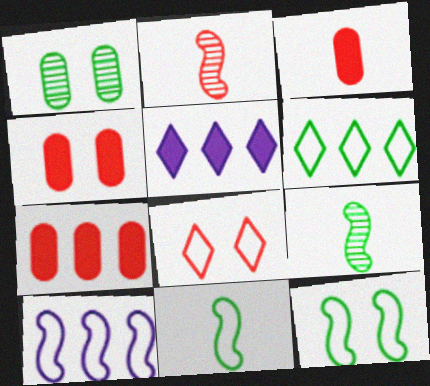[[2, 7, 8], 
[3, 4, 7]]